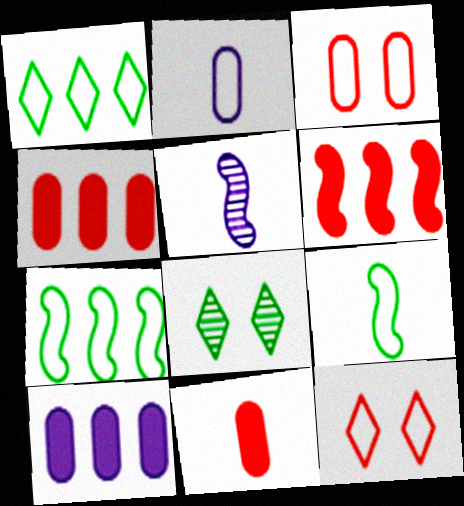[[2, 6, 8], 
[2, 7, 12]]